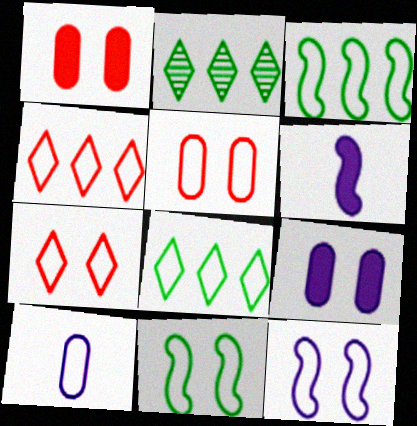[[2, 5, 6], 
[3, 7, 10], 
[4, 10, 11]]